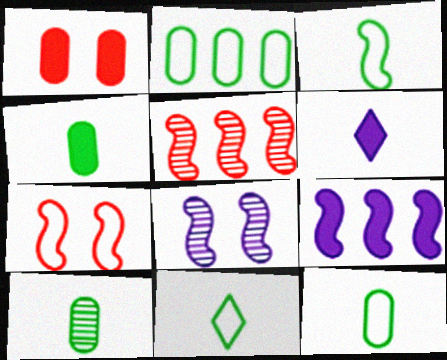[[3, 11, 12], 
[4, 10, 12]]